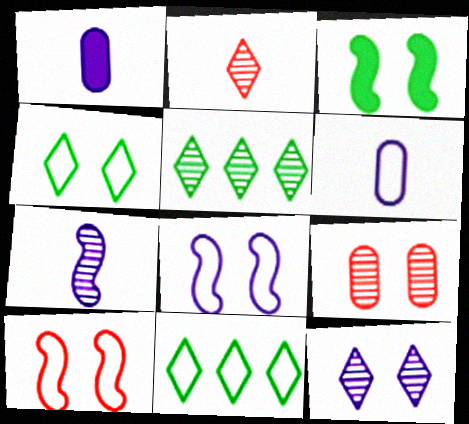[[1, 5, 10], 
[2, 5, 12], 
[5, 7, 9], 
[6, 10, 11]]